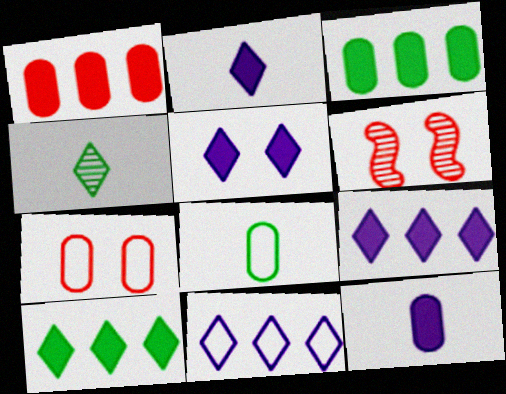[[2, 5, 9], 
[6, 8, 9]]